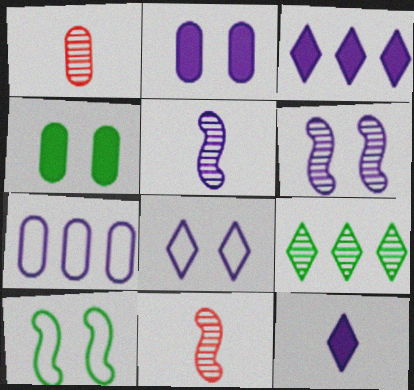[[1, 3, 10], 
[1, 4, 7], 
[1, 6, 9], 
[2, 6, 8], 
[6, 7, 12]]